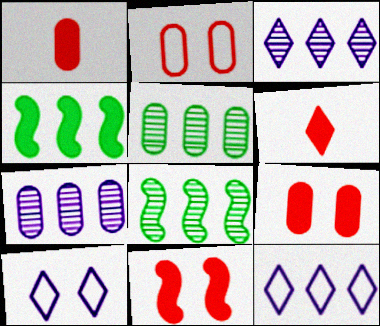[[1, 8, 10]]